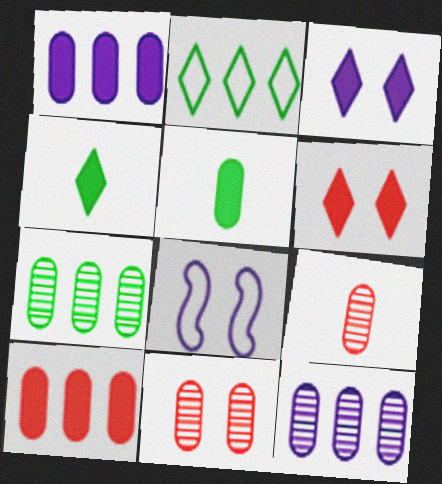[]